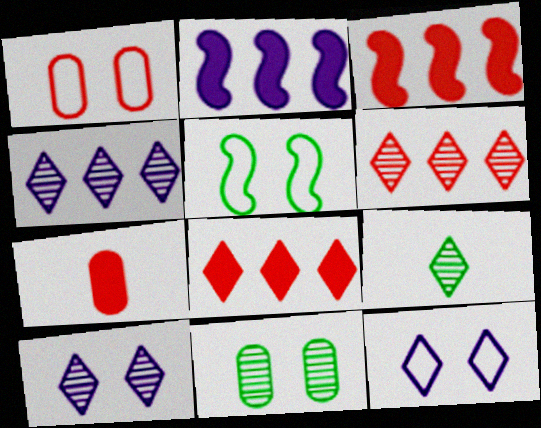[[1, 2, 9], 
[1, 5, 12], 
[4, 5, 7], 
[6, 9, 10], 
[8, 9, 12]]